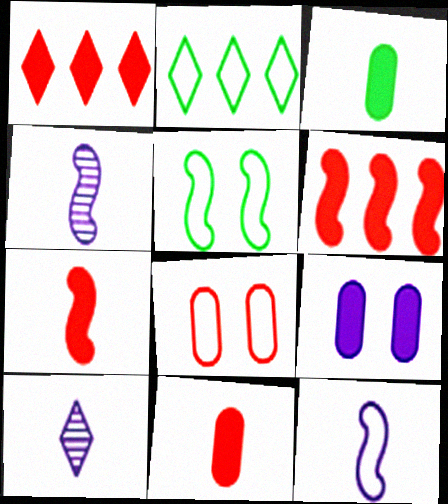[[2, 8, 12], 
[4, 5, 6]]